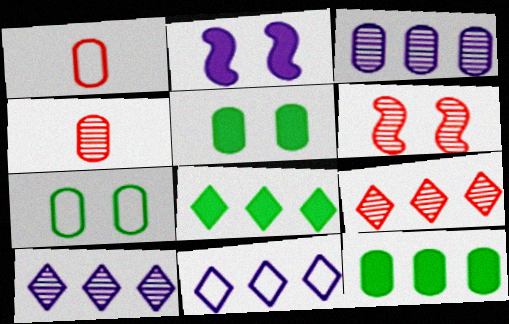[[1, 3, 5], 
[4, 6, 9], 
[8, 9, 11]]